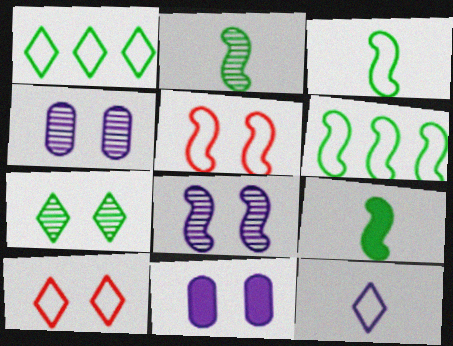[[1, 10, 12], 
[2, 3, 9], 
[5, 7, 11]]